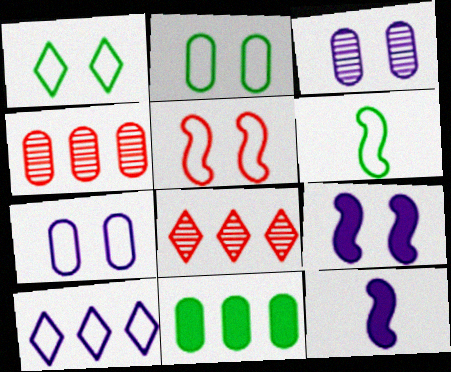[[1, 4, 12], 
[1, 5, 7], 
[2, 8, 12], 
[3, 10, 12]]